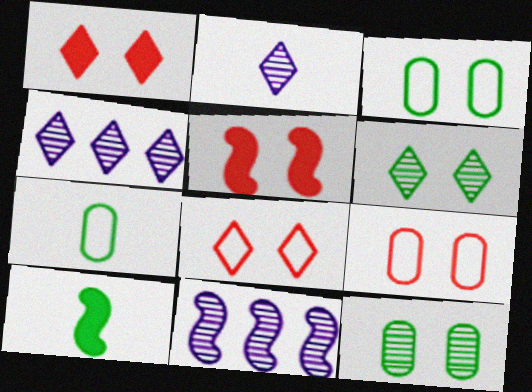[[1, 7, 11], 
[4, 5, 7], 
[4, 9, 10]]